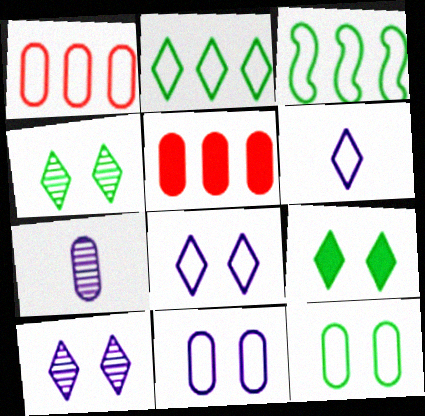[[5, 7, 12]]